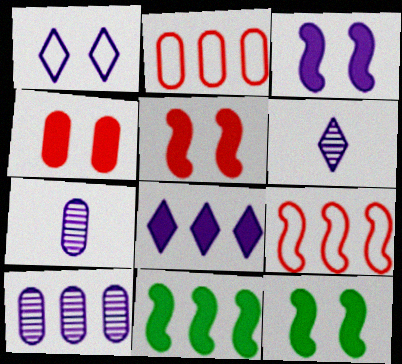[[1, 6, 8], 
[2, 6, 12], 
[3, 5, 12]]